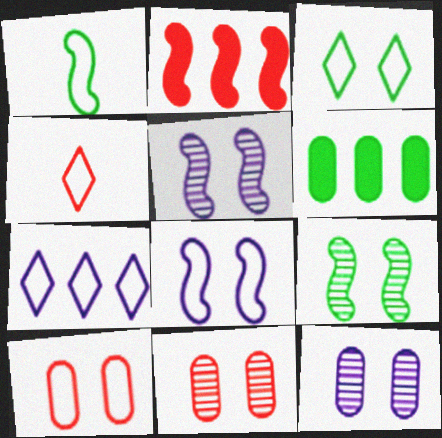[[1, 2, 5], 
[1, 7, 10], 
[2, 4, 11], 
[3, 4, 7], 
[3, 8, 10], 
[4, 5, 6]]